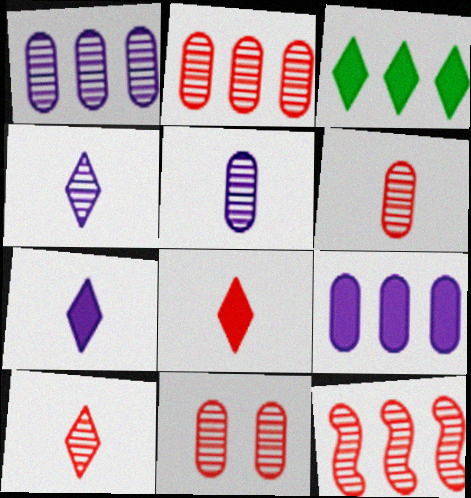[[2, 6, 11], 
[10, 11, 12]]